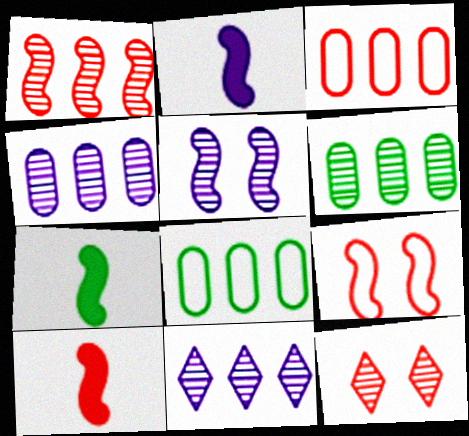[[1, 6, 11], 
[1, 9, 10], 
[2, 7, 10], 
[2, 8, 12], 
[3, 10, 12]]